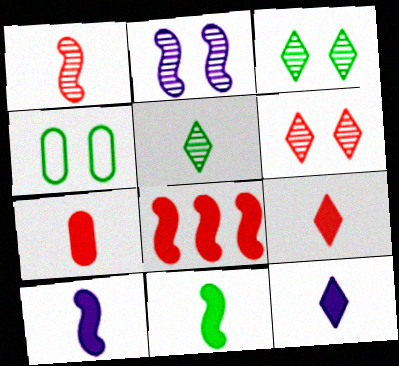[[7, 11, 12]]